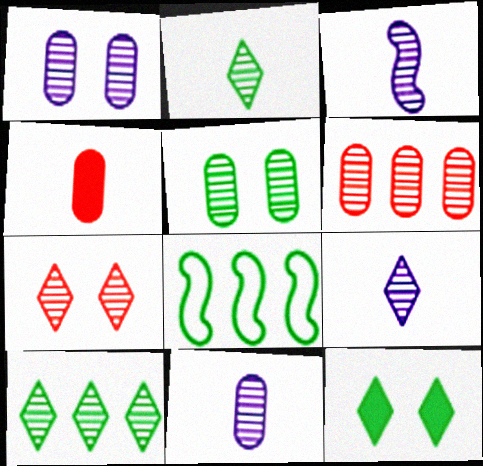[[3, 9, 11], 
[5, 6, 11], 
[7, 9, 10]]